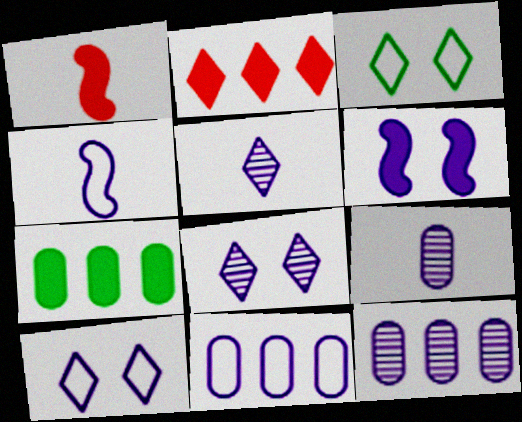[[1, 3, 12], 
[2, 3, 5], 
[4, 10, 11], 
[5, 6, 11]]